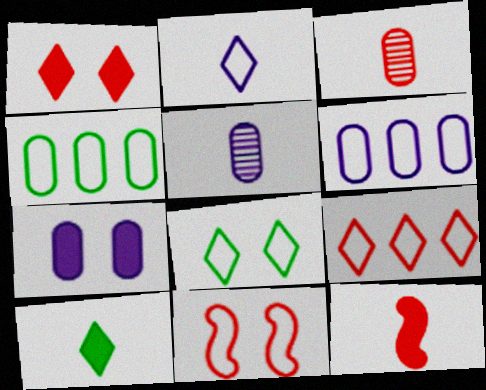[[2, 4, 11], 
[2, 8, 9], 
[3, 4, 7], 
[5, 6, 7]]